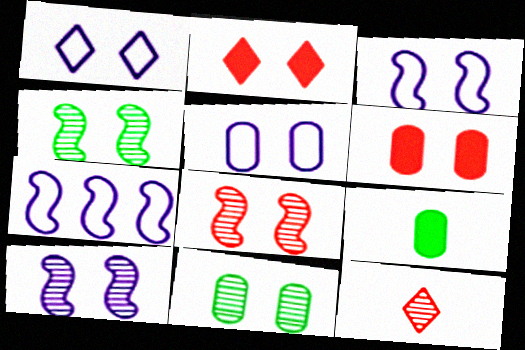[[1, 3, 5], 
[1, 4, 6], 
[2, 3, 11], 
[2, 4, 5], 
[4, 8, 10], 
[5, 6, 11]]